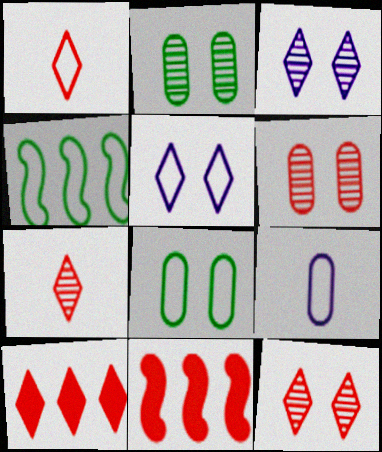[[1, 6, 11], 
[1, 10, 12]]